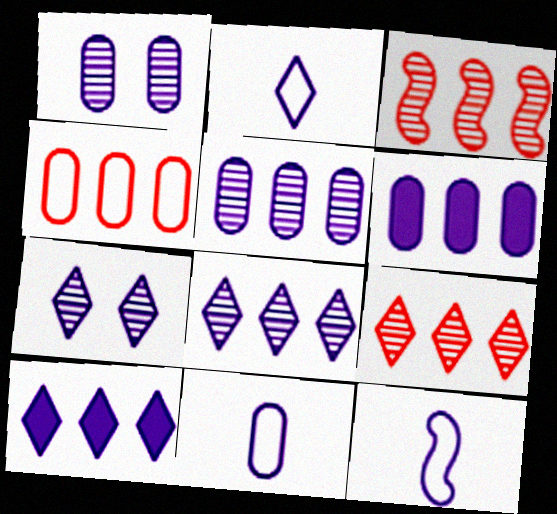[[1, 6, 11], 
[1, 10, 12], 
[2, 7, 10], 
[2, 11, 12], 
[6, 7, 12]]